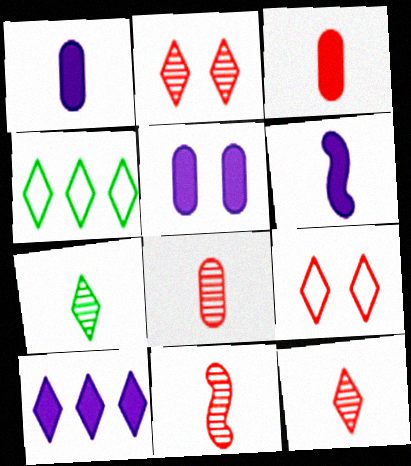[[4, 5, 11], 
[5, 6, 10], 
[7, 9, 10], 
[8, 11, 12]]